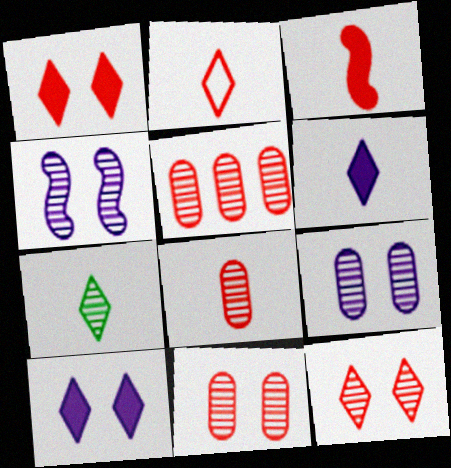[[2, 3, 8], 
[2, 6, 7], 
[4, 5, 7], 
[5, 8, 11]]